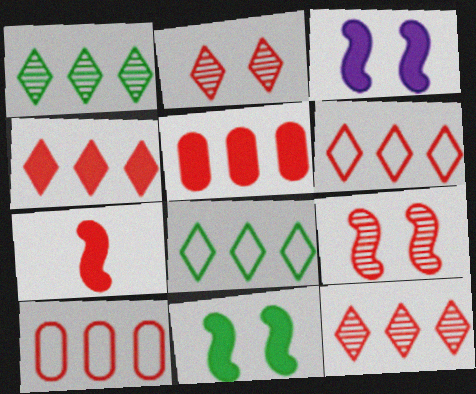[[2, 7, 10], 
[4, 6, 12]]